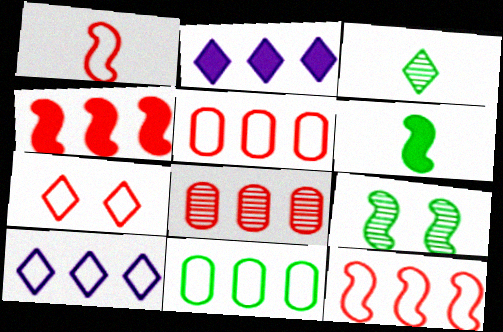[[1, 5, 7], 
[2, 3, 7], 
[10, 11, 12]]